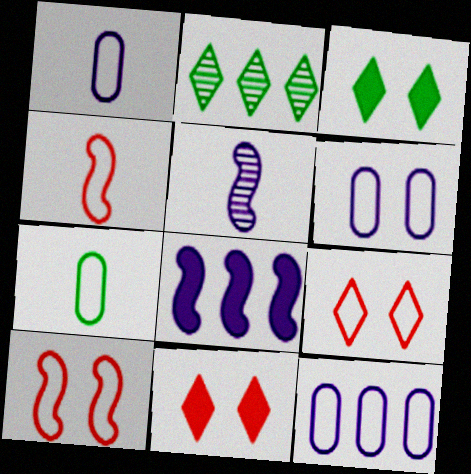[[1, 6, 12]]